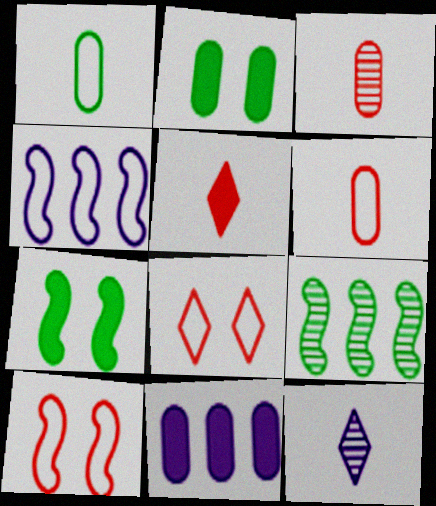[[1, 4, 8], 
[5, 7, 11]]